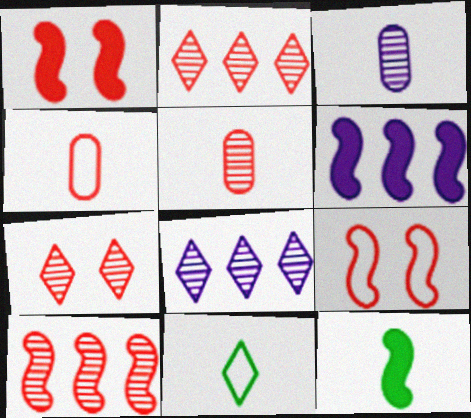[[1, 2, 4], 
[1, 6, 12], 
[5, 7, 10]]